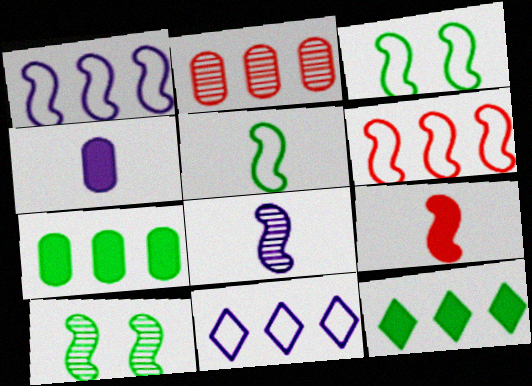[[1, 2, 12], 
[1, 9, 10], 
[5, 8, 9]]